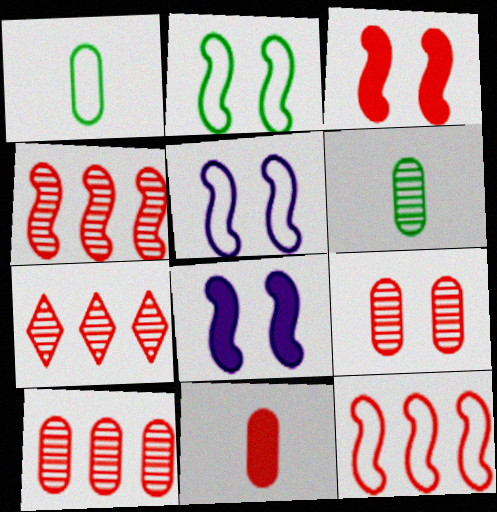[[1, 7, 8], 
[4, 7, 10]]